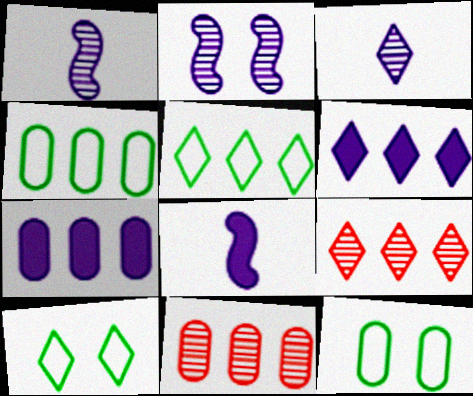[[4, 7, 11], 
[5, 6, 9], 
[8, 9, 12], 
[8, 10, 11]]